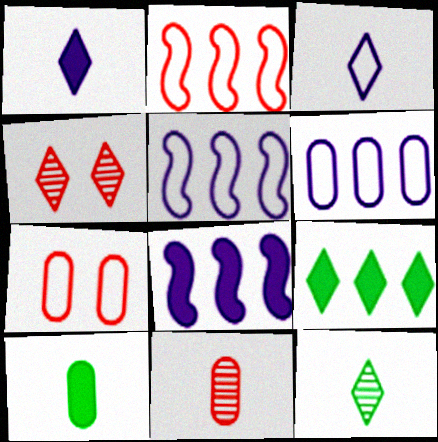[[3, 4, 9], 
[4, 5, 10], 
[7, 8, 12]]